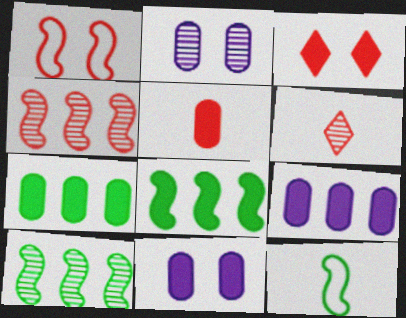[[2, 6, 10], 
[5, 7, 11]]